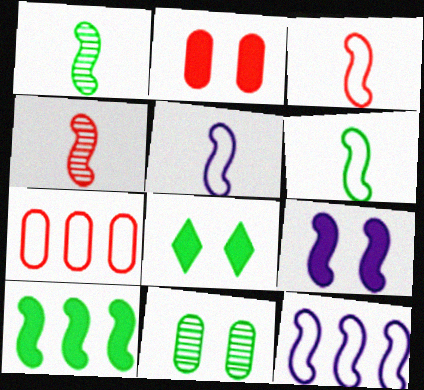[[2, 8, 9], 
[3, 5, 6]]